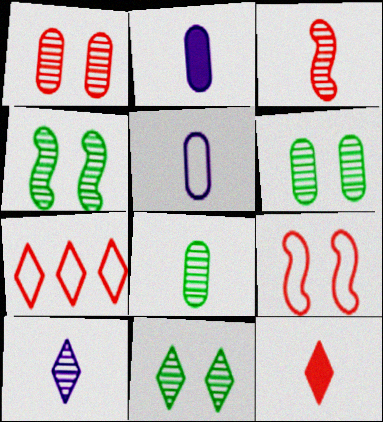[[2, 4, 7], 
[3, 8, 10], 
[4, 6, 11]]